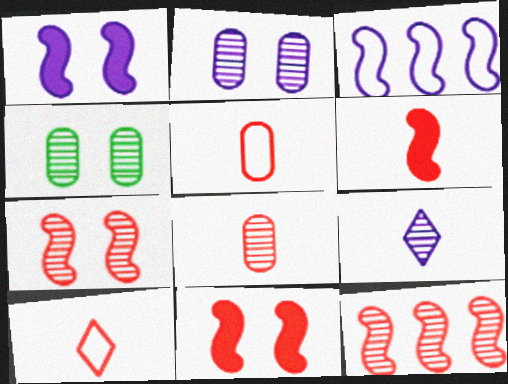[[4, 9, 12], 
[6, 8, 10]]